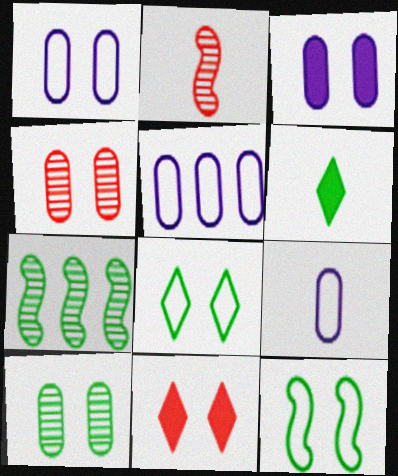[[1, 5, 9], 
[2, 6, 9], 
[7, 9, 11]]